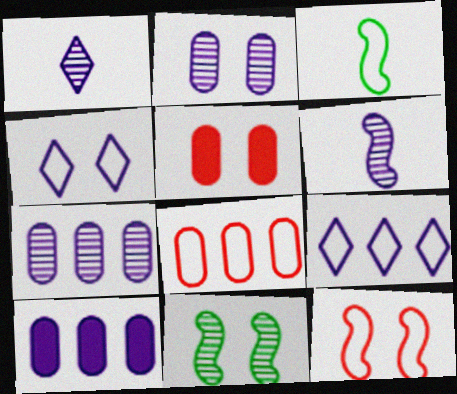[[3, 4, 8], 
[4, 5, 11], 
[4, 6, 10]]